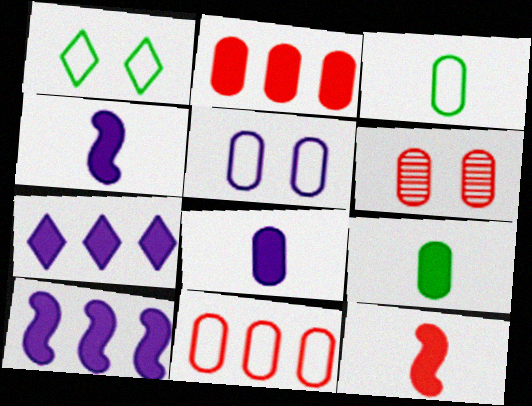[[3, 5, 11]]